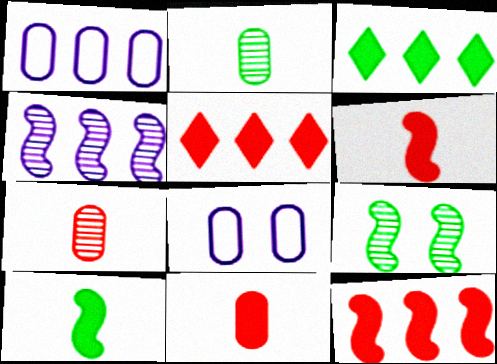[]